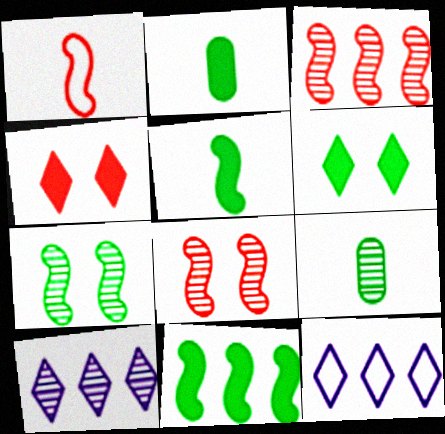[[2, 6, 11], 
[2, 8, 12], 
[8, 9, 10]]